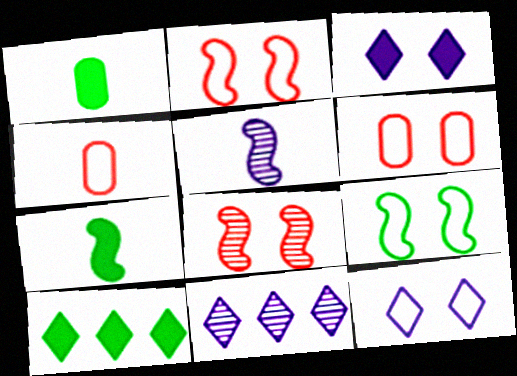[[1, 2, 11], 
[5, 6, 10], 
[6, 7, 11], 
[6, 9, 12]]